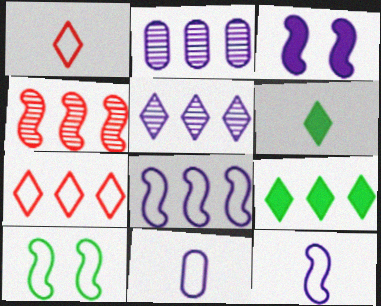[[3, 5, 11], 
[5, 7, 9], 
[7, 10, 11]]